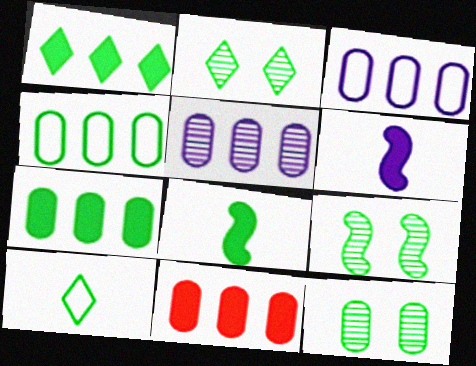[[1, 2, 10], 
[2, 4, 8], 
[2, 9, 12], 
[4, 5, 11], 
[7, 9, 10]]